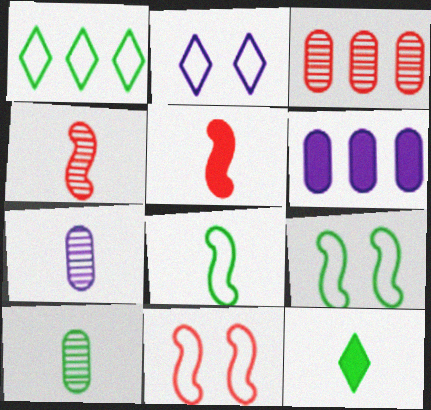[[8, 10, 12]]